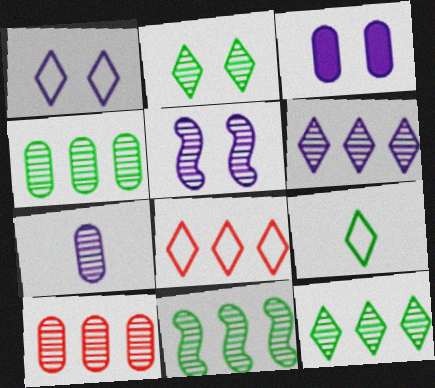[[1, 3, 5], 
[1, 8, 9], 
[4, 11, 12], 
[5, 6, 7], 
[6, 10, 11]]